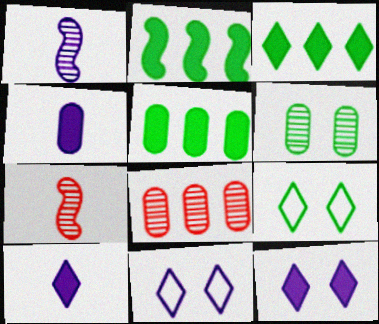[[2, 3, 5], 
[5, 7, 11]]